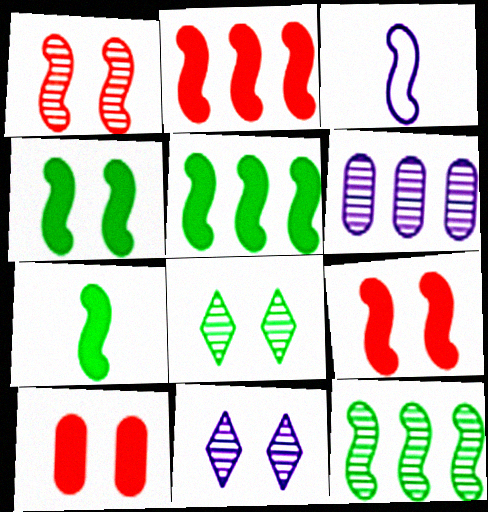[[1, 3, 5], 
[3, 9, 12], 
[4, 5, 7]]